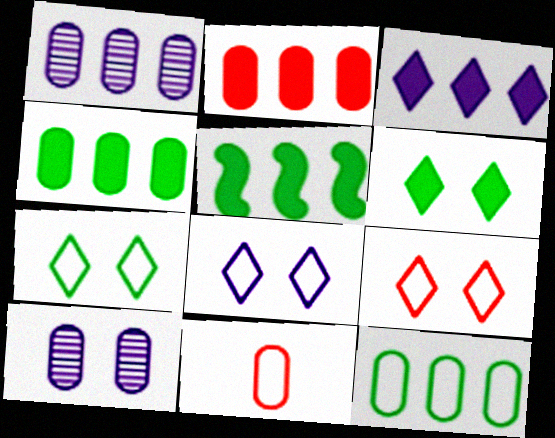[[1, 2, 12], 
[2, 3, 5], 
[4, 10, 11], 
[7, 8, 9]]